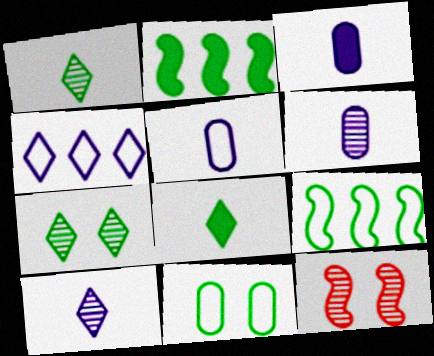[[1, 2, 11], 
[3, 5, 6]]